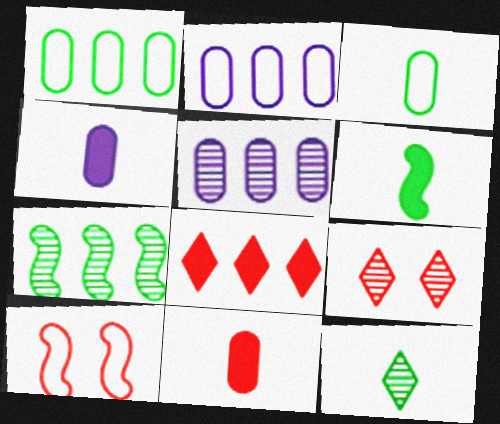[[2, 6, 9], 
[2, 7, 8], 
[3, 6, 12]]